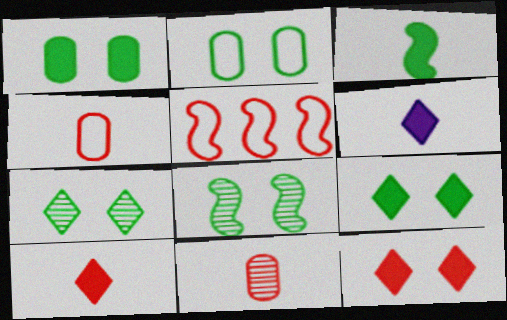[[2, 8, 9], 
[5, 11, 12]]